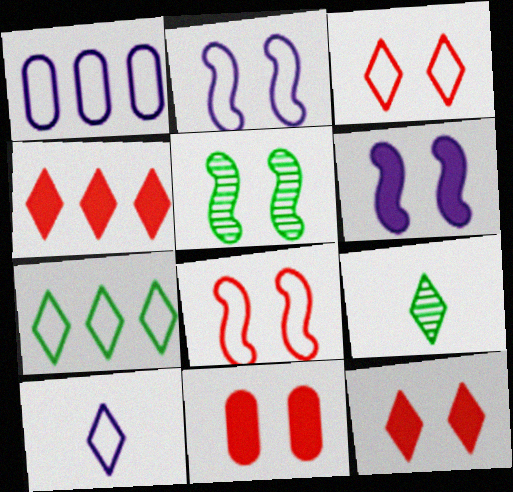[[1, 2, 10], 
[3, 7, 10], 
[5, 6, 8]]